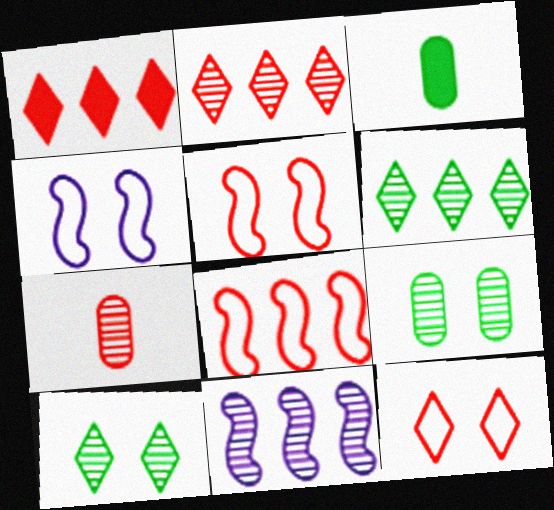[[1, 5, 7], 
[2, 3, 4], 
[3, 11, 12], 
[7, 10, 11]]